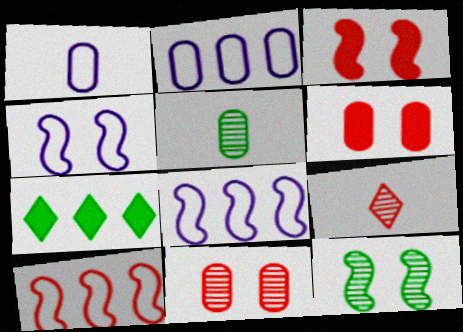[[2, 5, 6], 
[3, 4, 12], 
[6, 9, 10]]